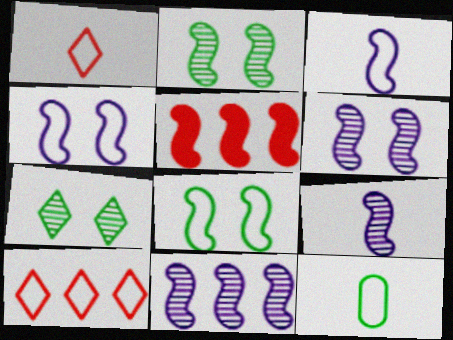[[1, 3, 12], 
[2, 3, 5], 
[4, 10, 12], 
[5, 8, 9], 
[6, 9, 11]]